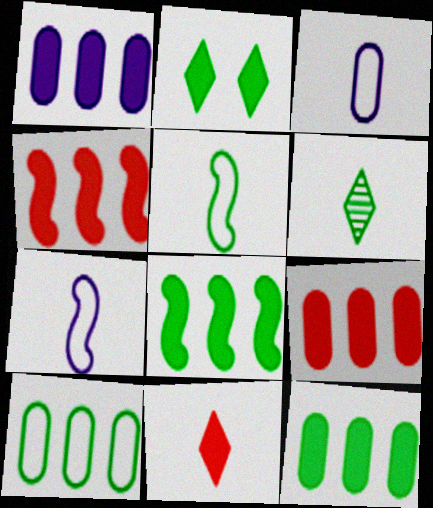[[1, 9, 12]]